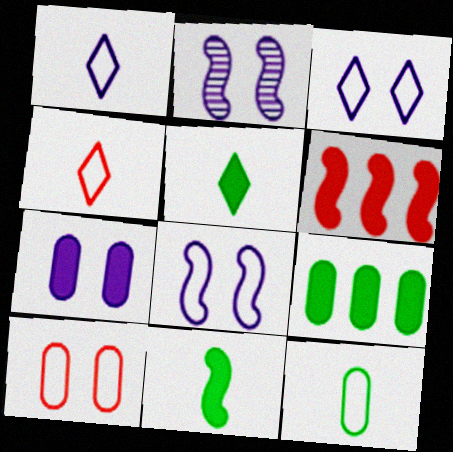[[2, 3, 7], 
[2, 4, 9], 
[5, 6, 7]]